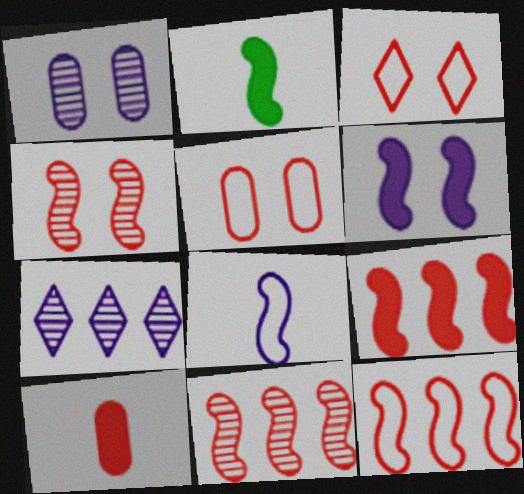[[2, 5, 7], 
[2, 6, 9], 
[3, 10, 11], 
[9, 11, 12]]